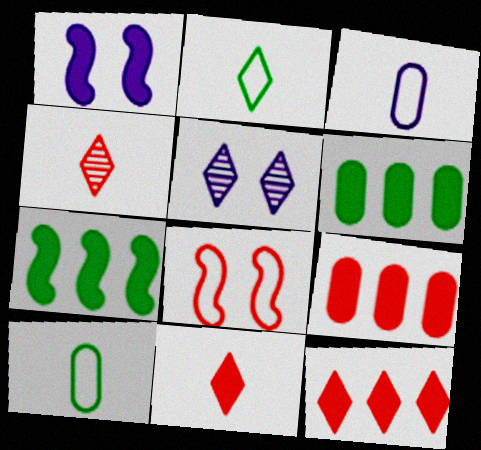[[1, 6, 11], 
[2, 5, 12], 
[4, 8, 9]]